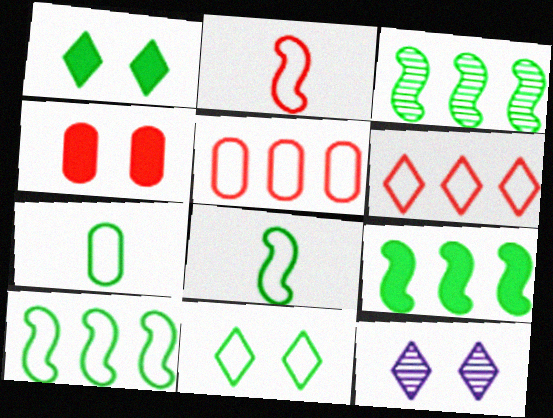[[1, 3, 7], 
[3, 9, 10], 
[7, 10, 11]]